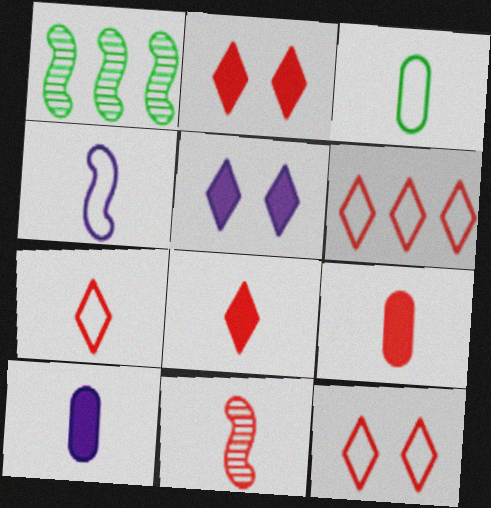[[1, 10, 12], 
[3, 4, 7], 
[6, 7, 12], 
[7, 9, 11]]